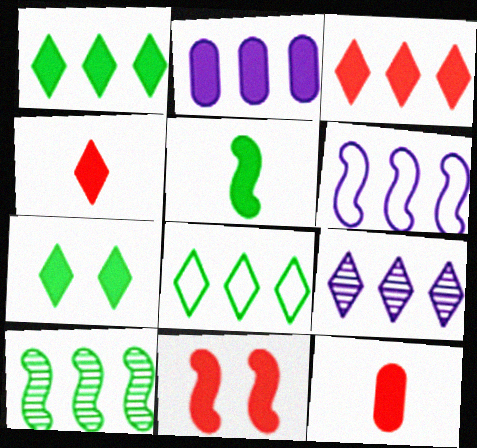[[2, 6, 9], 
[3, 8, 9], 
[3, 11, 12]]